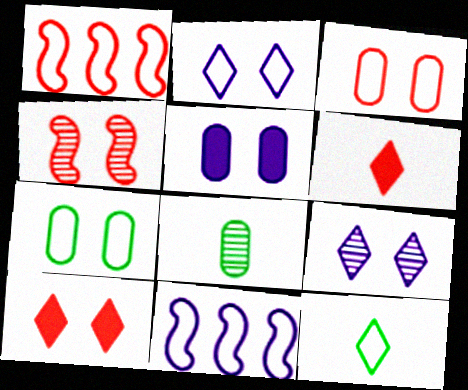[[3, 4, 10], 
[3, 11, 12], 
[8, 10, 11]]